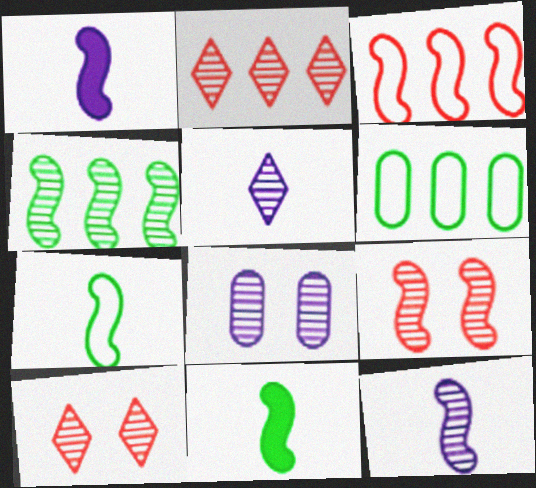[[1, 6, 10], 
[4, 9, 12]]